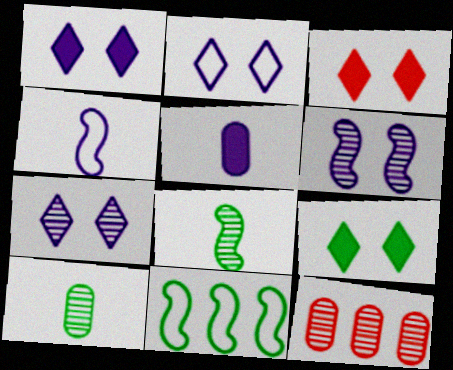[[1, 2, 7], 
[1, 3, 9], 
[4, 9, 12], 
[7, 8, 12], 
[9, 10, 11]]